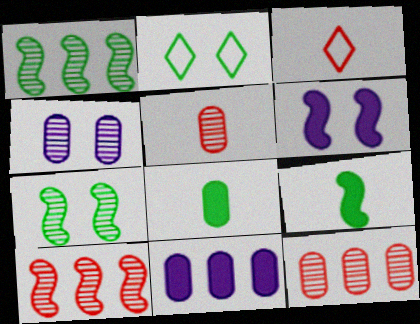[[1, 2, 8], 
[3, 7, 11]]